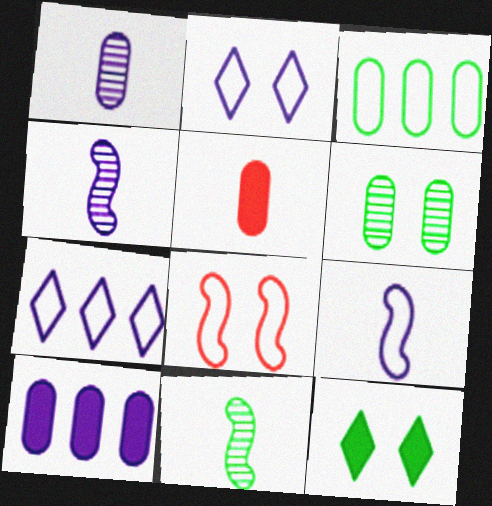[[2, 4, 10], 
[3, 11, 12]]